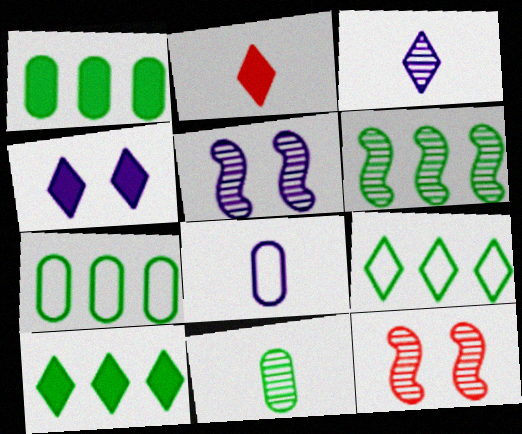[[1, 6, 9], 
[2, 4, 10], 
[2, 5, 7], 
[6, 7, 10], 
[8, 10, 12]]